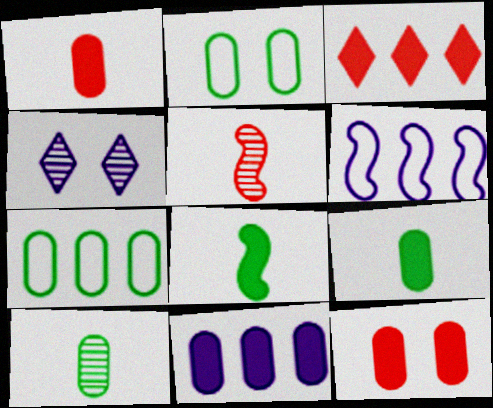[[9, 11, 12]]